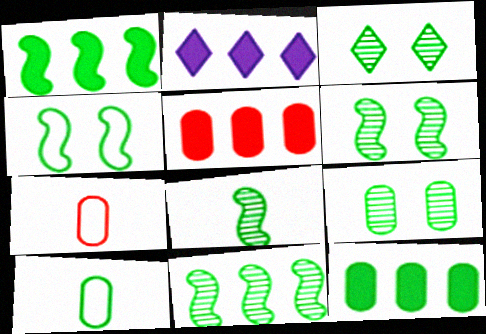[[1, 2, 5], 
[1, 3, 10], 
[1, 4, 8], 
[2, 6, 7], 
[3, 6, 9], 
[6, 8, 11], 
[9, 10, 12]]